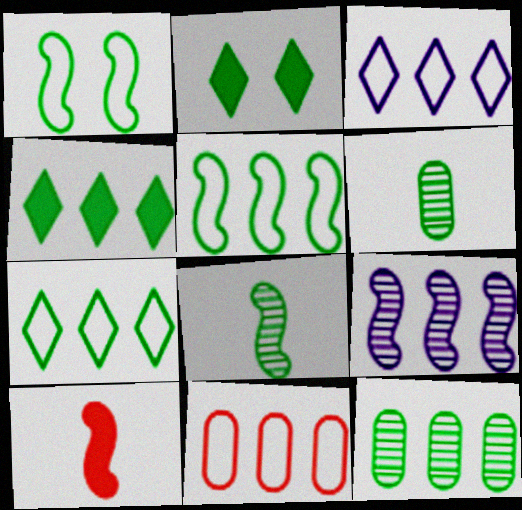[[1, 4, 6], 
[1, 9, 10], 
[2, 5, 6], 
[3, 5, 11], 
[4, 5, 12], 
[4, 9, 11]]